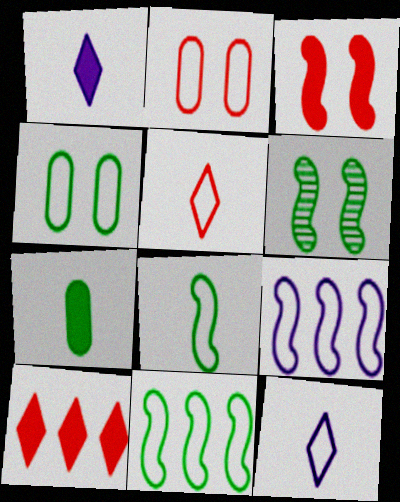[[2, 11, 12], 
[4, 5, 9]]